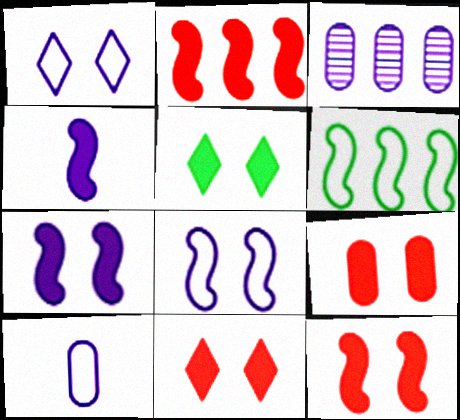[[1, 3, 4], 
[5, 7, 9], 
[9, 11, 12]]